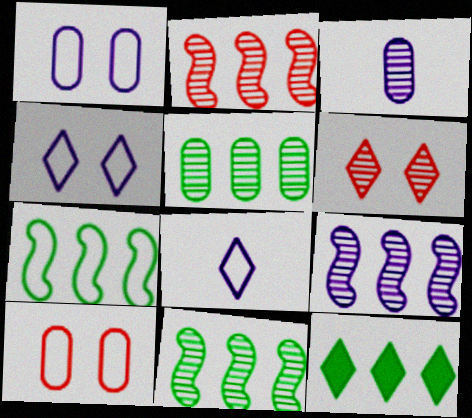[[2, 9, 11], 
[3, 6, 11], 
[5, 7, 12], 
[6, 8, 12], 
[7, 8, 10]]